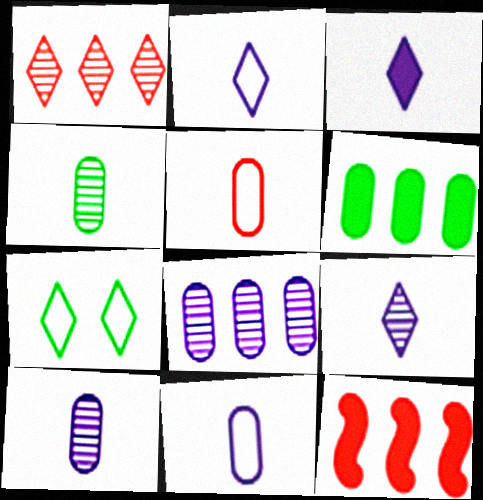[[1, 3, 7], 
[2, 3, 9], 
[7, 10, 12]]